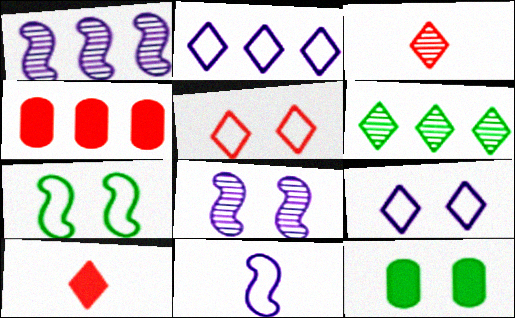[[5, 8, 12], 
[6, 9, 10]]